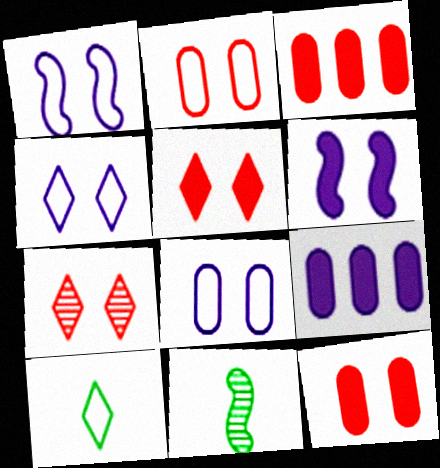[[1, 4, 8], 
[3, 4, 11]]